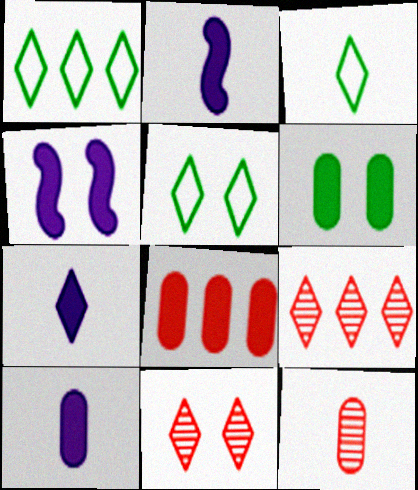[[1, 3, 5], 
[1, 4, 12], 
[1, 7, 11], 
[2, 3, 12], 
[2, 7, 10], 
[5, 7, 9], 
[6, 8, 10]]